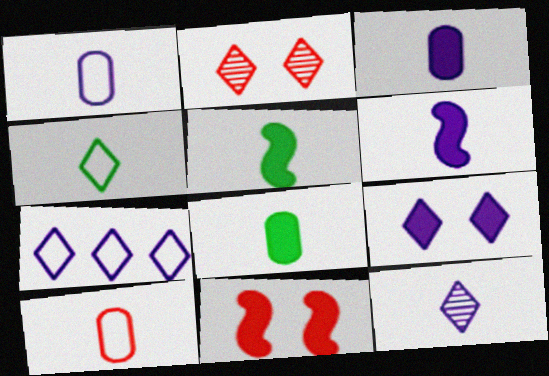[[1, 6, 12], 
[5, 10, 12], 
[7, 9, 12]]